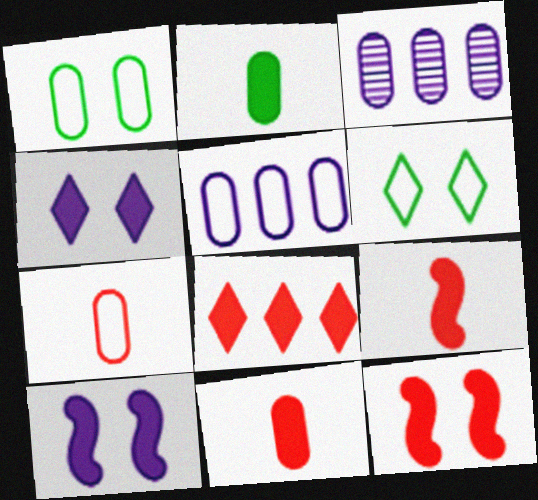[[1, 3, 11], 
[1, 5, 7], 
[2, 8, 10], 
[3, 6, 9], 
[8, 11, 12]]